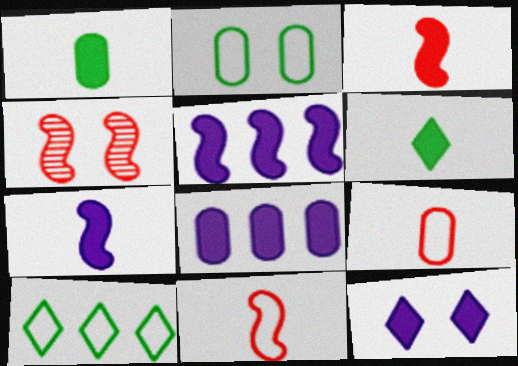[[2, 4, 12], 
[7, 8, 12]]